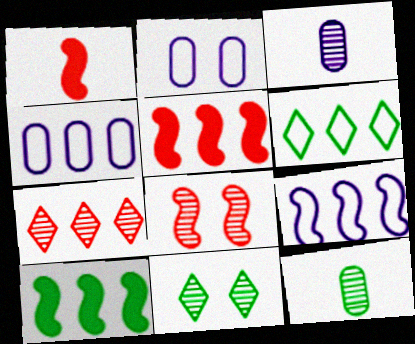[[1, 4, 11], 
[4, 7, 10]]